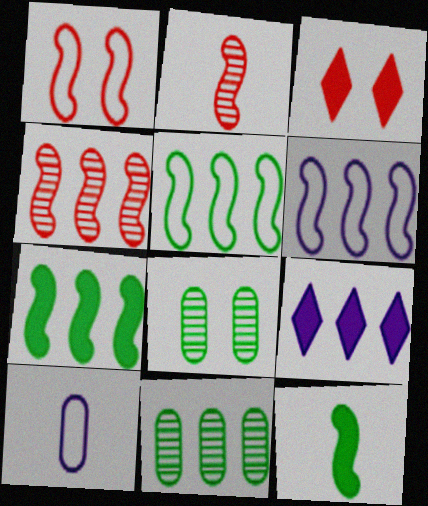[[4, 6, 7]]